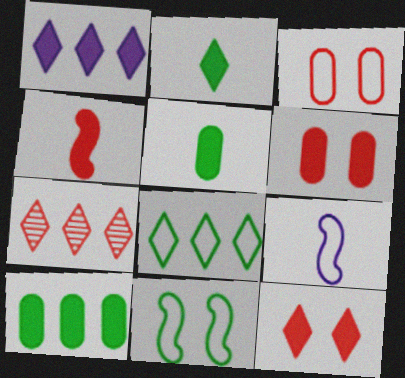[[1, 2, 12], 
[1, 7, 8], 
[3, 4, 7], 
[3, 8, 9]]